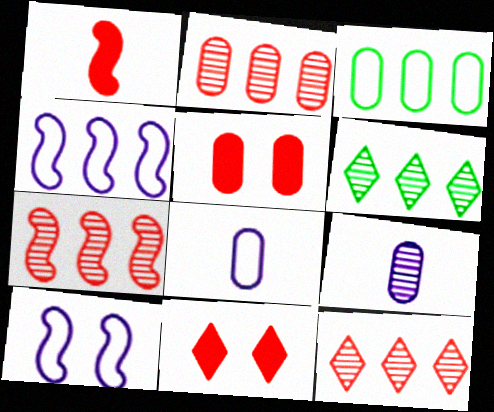[[2, 7, 12], 
[3, 5, 9]]